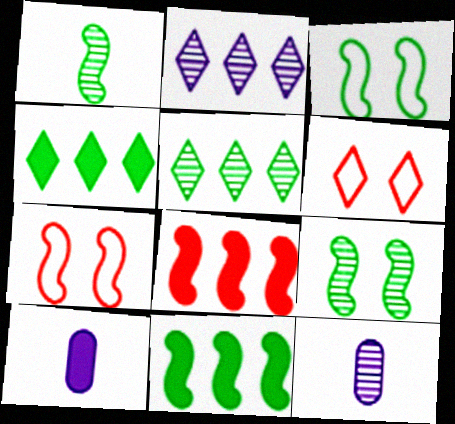[[1, 3, 11], 
[4, 7, 12], 
[5, 7, 10], 
[6, 11, 12]]